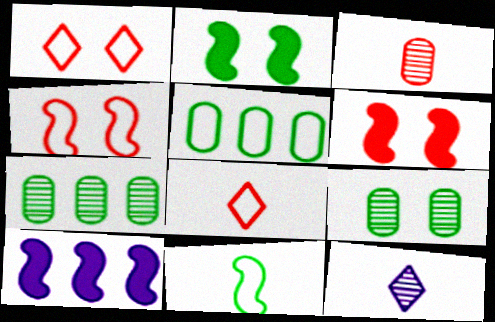[[5, 6, 12], 
[8, 9, 10]]